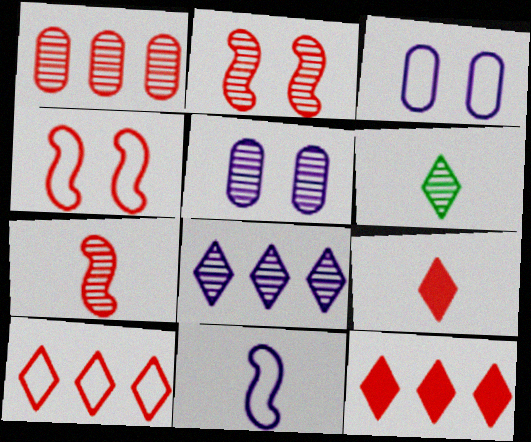[[1, 4, 9]]